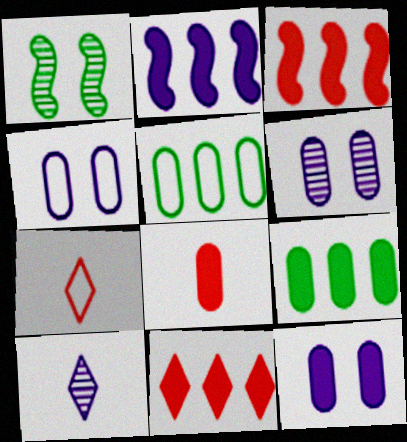[[2, 4, 10], 
[2, 9, 11], 
[4, 6, 12], 
[5, 6, 8], 
[8, 9, 12]]